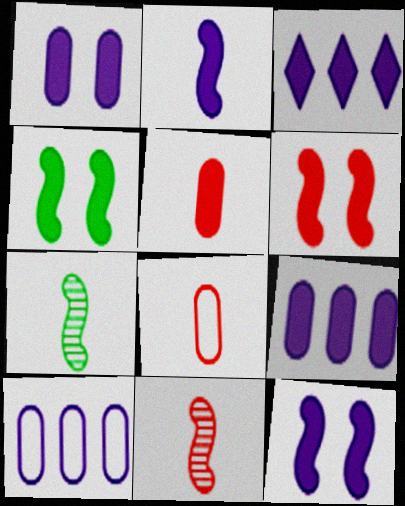[[1, 2, 3], 
[3, 4, 5], 
[4, 6, 12]]